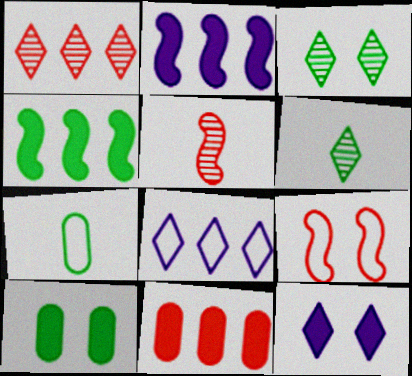[[3, 4, 7], 
[5, 8, 10], 
[7, 8, 9]]